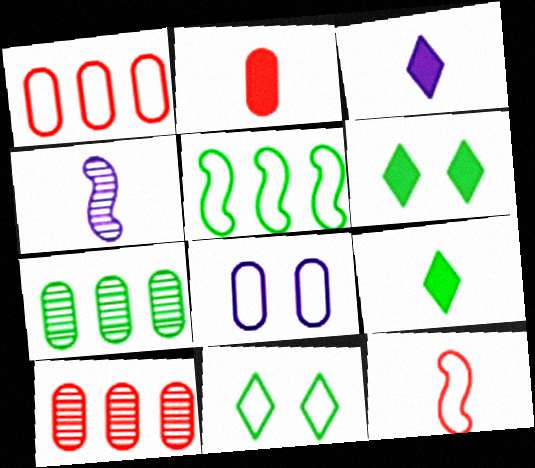[[1, 4, 6], 
[2, 7, 8]]